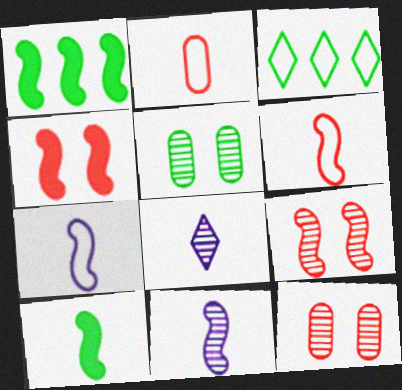[[1, 7, 9], 
[2, 8, 10], 
[3, 5, 10], 
[6, 10, 11]]